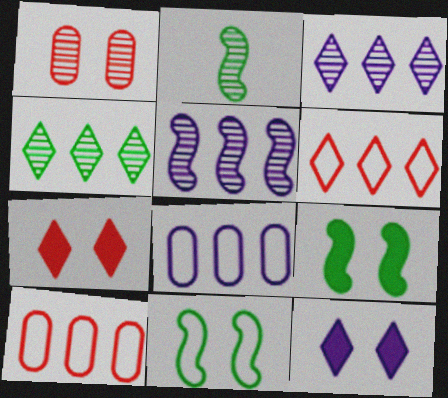[[1, 2, 3], 
[1, 11, 12], 
[2, 7, 8], 
[2, 10, 12]]